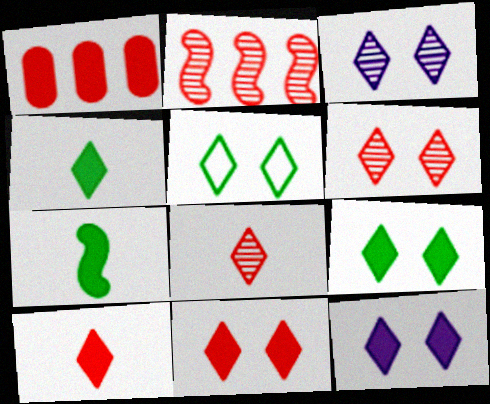[[1, 7, 12], 
[3, 5, 11], 
[5, 6, 12], 
[9, 11, 12]]